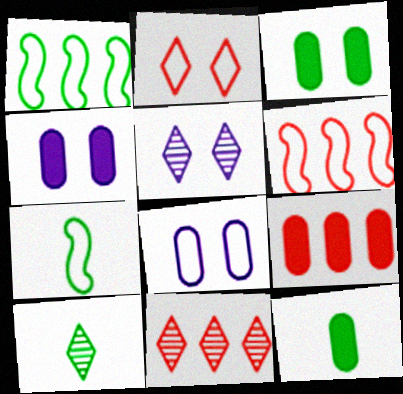[[1, 3, 10], 
[4, 6, 10], 
[4, 7, 11], 
[4, 9, 12], 
[5, 6, 12], 
[5, 7, 9], 
[5, 10, 11], 
[6, 9, 11], 
[7, 10, 12]]